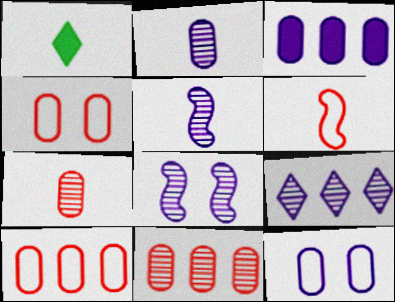[[1, 2, 6], 
[1, 8, 10], 
[2, 3, 12], 
[2, 8, 9]]